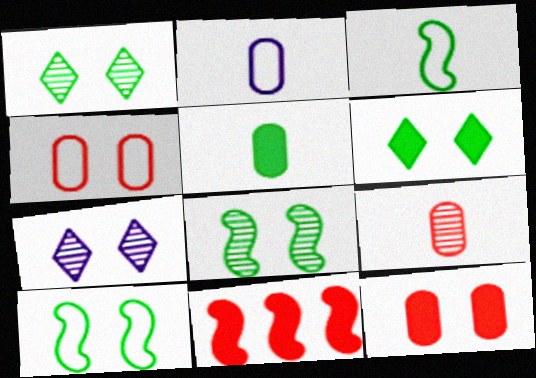[[1, 2, 11], 
[2, 5, 9], 
[7, 10, 12]]